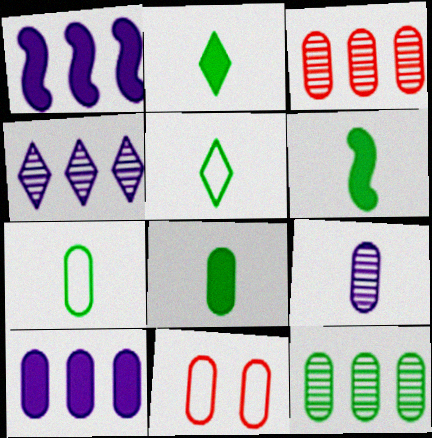[[2, 6, 8], 
[4, 6, 11]]